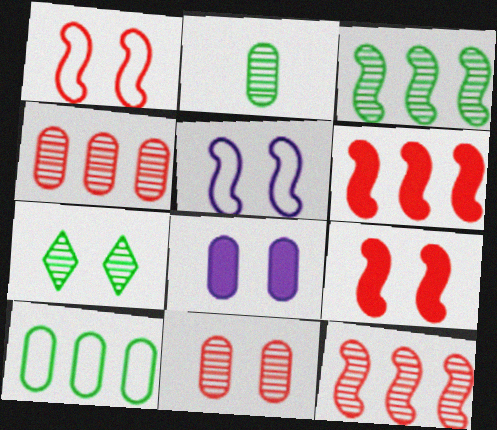[[1, 7, 8], 
[2, 3, 7]]